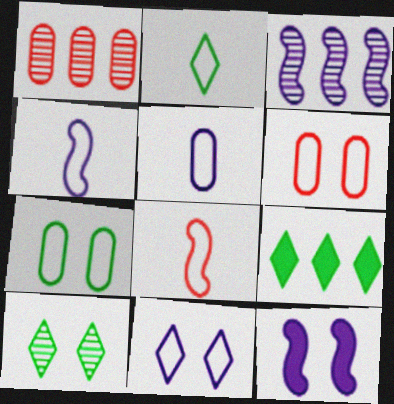[[1, 2, 12], 
[2, 5, 8], 
[2, 9, 10], 
[3, 4, 12], 
[6, 10, 12]]